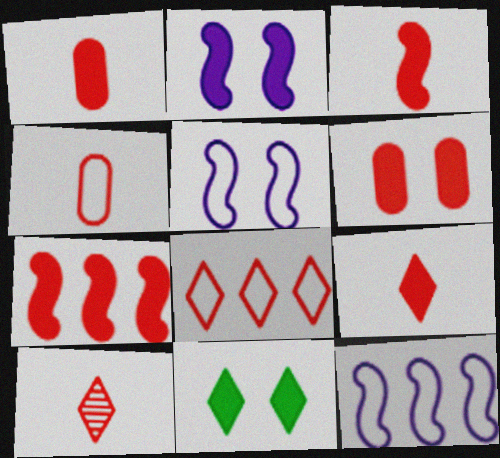[[1, 3, 9], 
[2, 6, 11], 
[3, 4, 10], 
[6, 7, 9]]